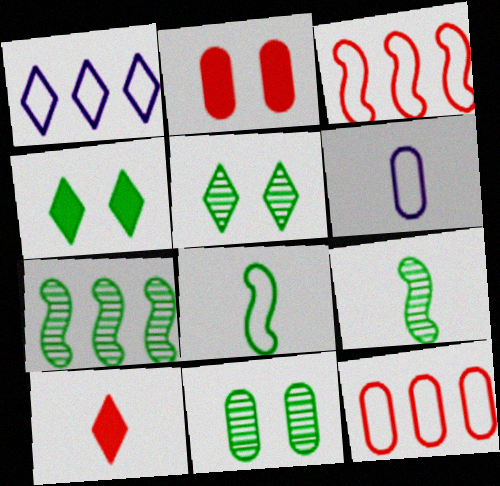[[1, 2, 9], 
[1, 5, 10], 
[6, 9, 10]]